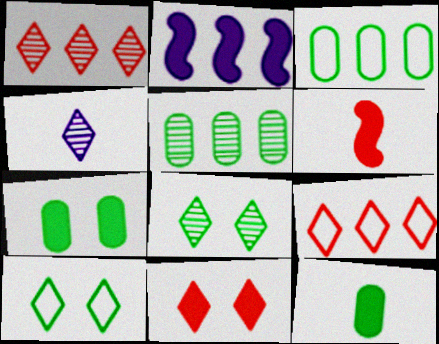[[1, 2, 3], 
[1, 4, 8], 
[2, 5, 9], 
[2, 11, 12]]